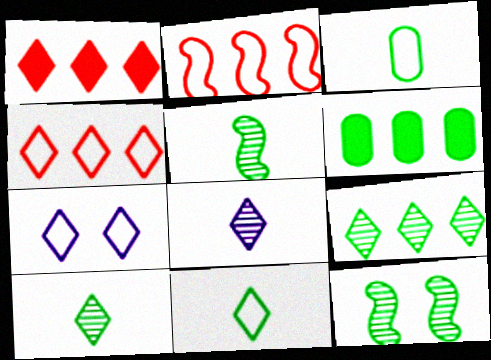[[1, 7, 10], 
[2, 3, 7], 
[4, 7, 11], 
[6, 11, 12]]